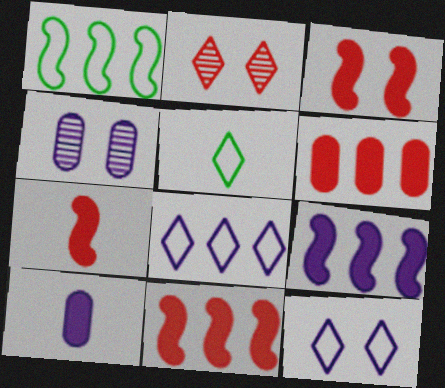[[1, 2, 10], 
[3, 7, 11], 
[4, 5, 11]]